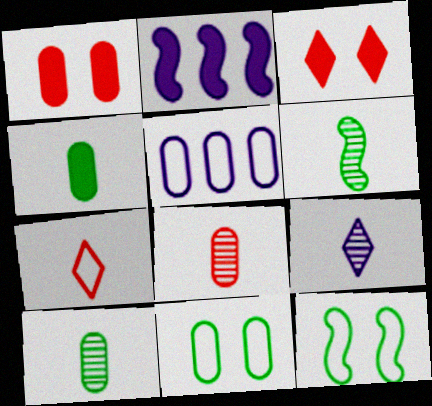[[1, 5, 10], 
[2, 3, 4], 
[3, 5, 6], 
[5, 7, 12], 
[6, 8, 9]]